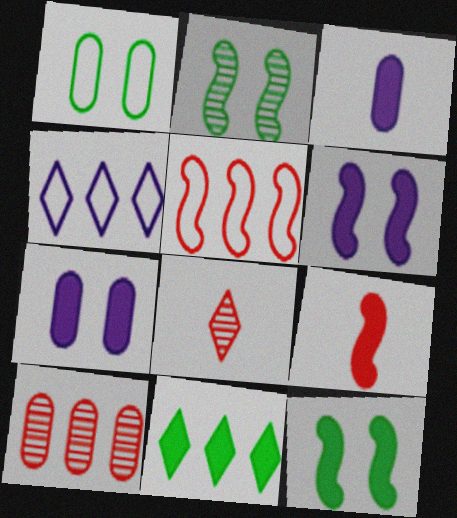[[1, 3, 10], 
[7, 9, 11]]